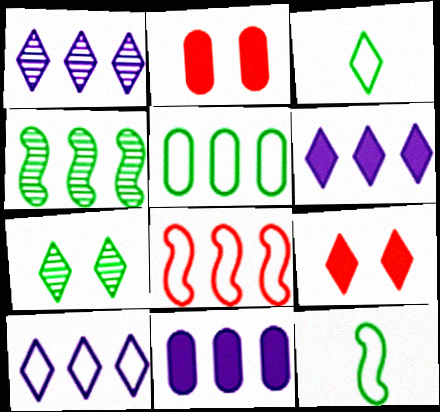[[1, 2, 12], 
[1, 3, 9], 
[1, 6, 10], 
[5, 8, 10]]